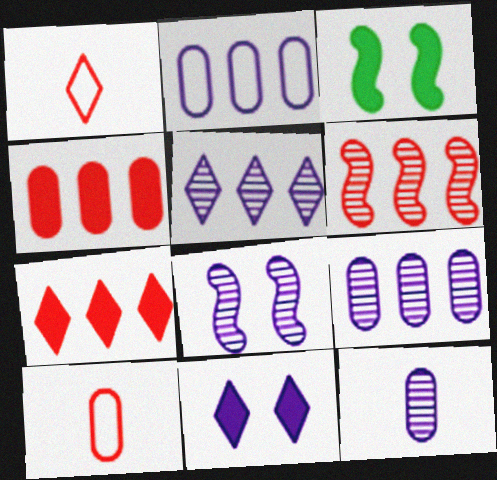[[1, 3, 9], 
[3, 5, 10], 
[5, 8, 12]]